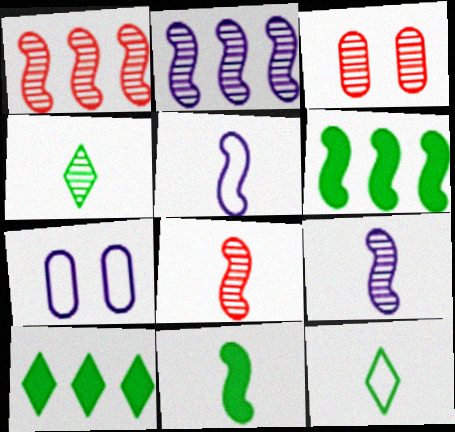[[2, 3, 4], 
[3, 5, 10], 
[5, 8, 11], 
[7, 8, 10]]